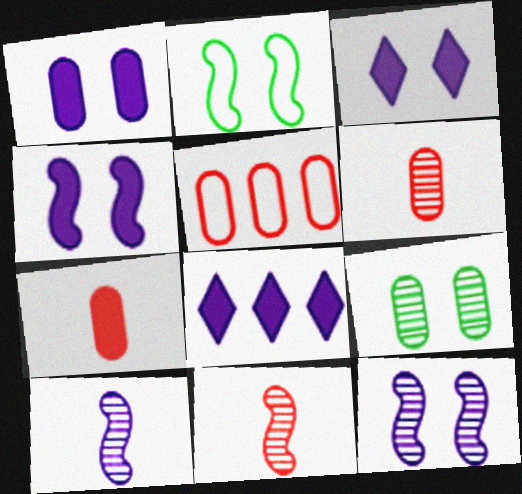[[1, 3, 4], 
[2, 6, 8]]